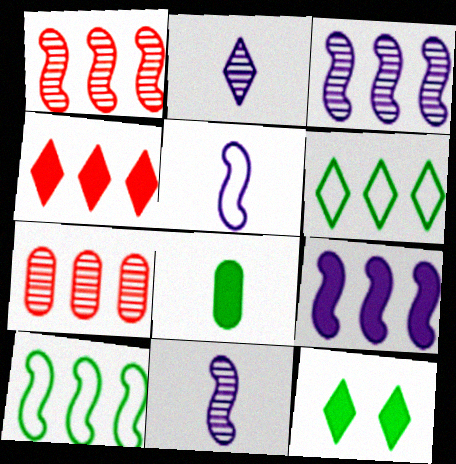[[1, 9, 10], 
[5, 7, 12], 
[6, 7, 9]]